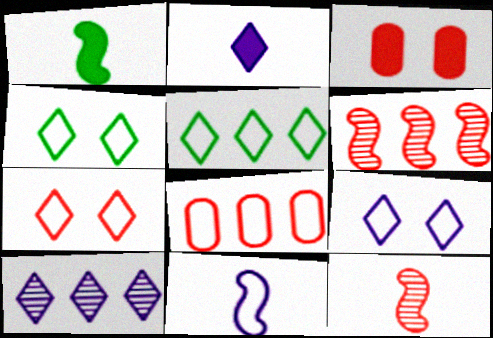[[1, 11, 12], 
[2, 9, 10], 
[4, 7, 9], 
[4, 8, 11]]